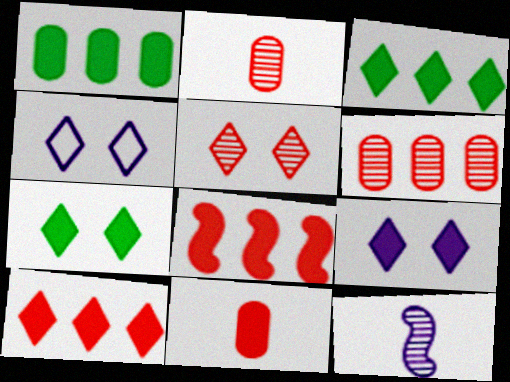[[4, 5, 7]]